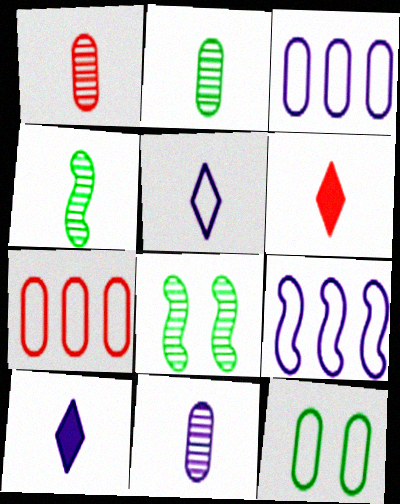[[1, 2, 11], 
[3, 6, 8], 
[7, 8, 10]]